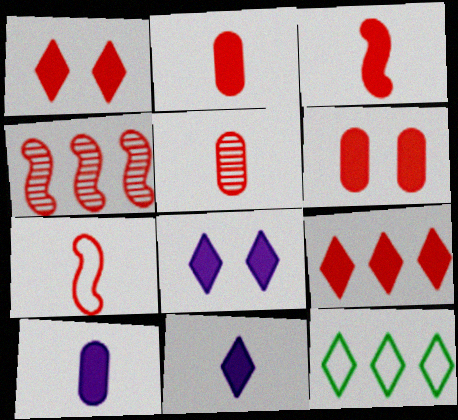[[3, 6, 9]]